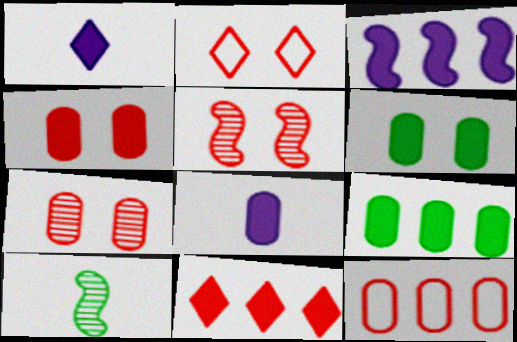[[2, 4, 5], 
[3, 9, 11], 
[4, 8, 9]]